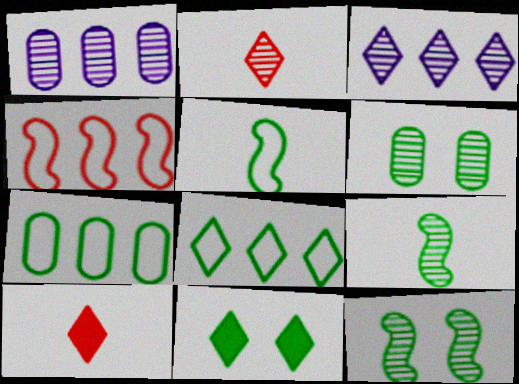[[1, 2, 12], 
[7, 9, 11]]